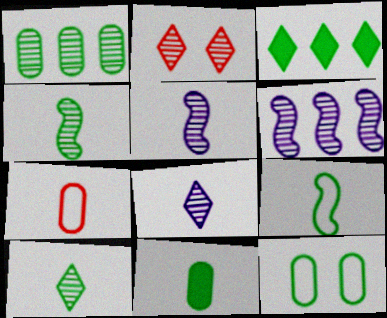[[1, 2, 5], 
[1, 11, 12], 
[3, 4, 12], 
[9, 10, 11]]